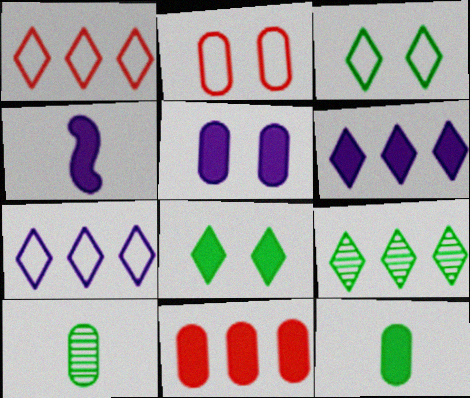[[1, 6, 9], 
[2, 4, 9], 
[4, 5, 6], 
[4, 8, 11], 
[5, 11, 12]]